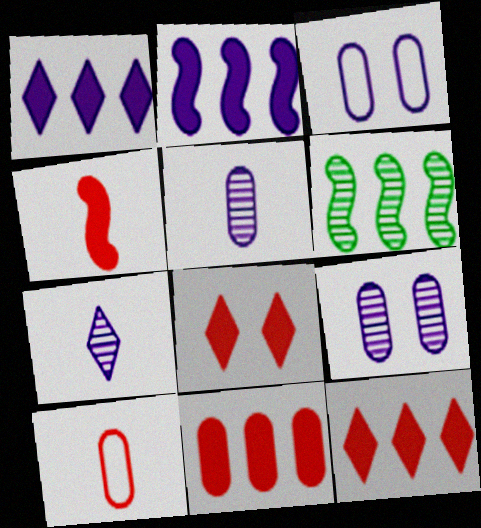[[2, 3, 7], 
[4, 8, 11]]